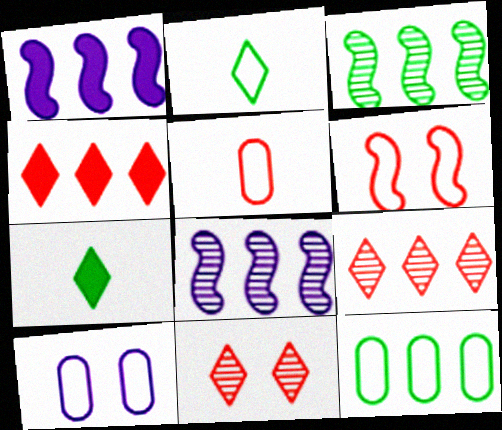[[1, 9, 12], 
[4, 8, 12], 
[5, 10, 12]]